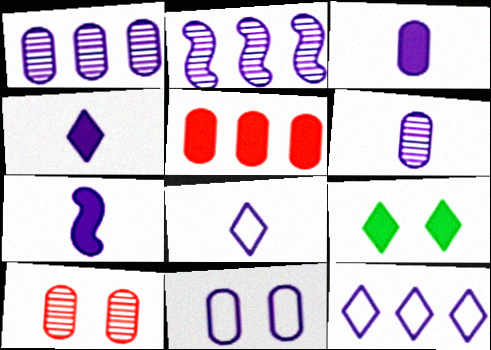[[1, 3, 11], 
[2, 4, 11], 
[3, 4, 7], 
[5, 7, 9], 
[6, 7, 8]]